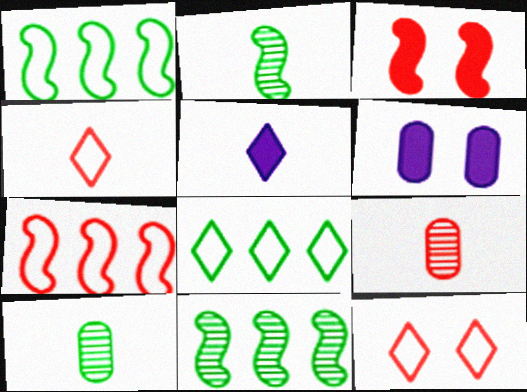[[4, 6, 11]]